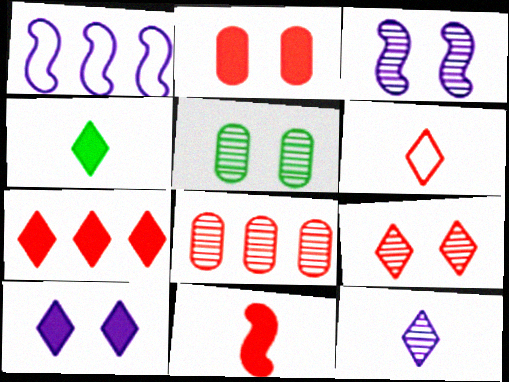[[2, 7, 11], 
[3, 5, 9], 
[4, 6, 12], 
[4, 7, 10], 
[6, 7, 9]]